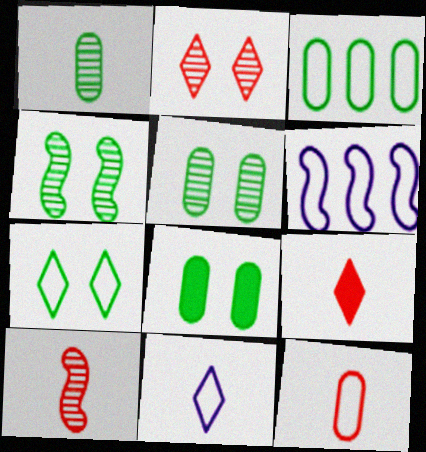[[1, 3, 8], 
[4, 7, 8], 
[5, 6, 9], 
[6, 7, 12], 
[9, 10, 12]]